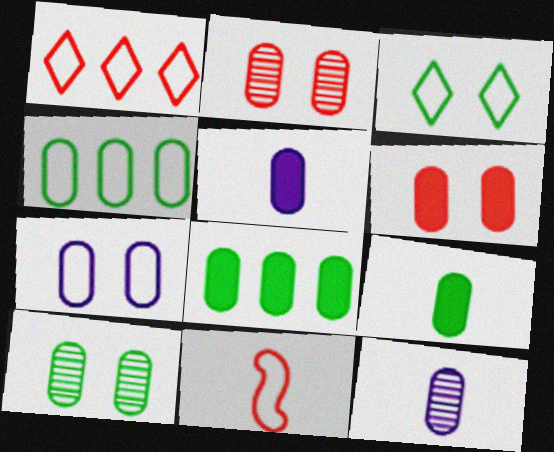[[2, 4, 5], 
[4, 6, 12], 
[4, 9, 10], 
[5, 6, 8], 
[6, 7, 10]]